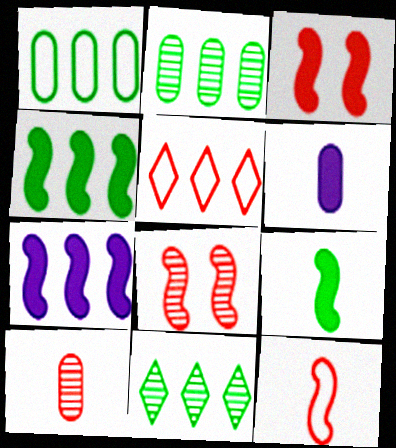[[1, 4, 11], 
[2, 5, 7], 
[3, 5, 10], 
[3, 7, 9]]